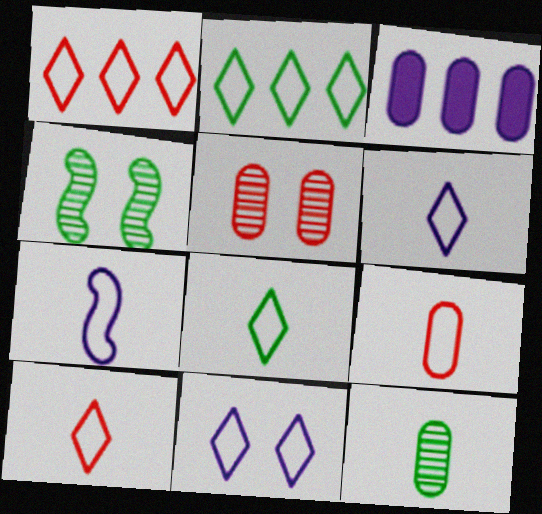[[1, 8, 11], 
[2, 10, 11], 
[3, 4, 10], 
[6, 8, 10], 
[7, 8, 9]]